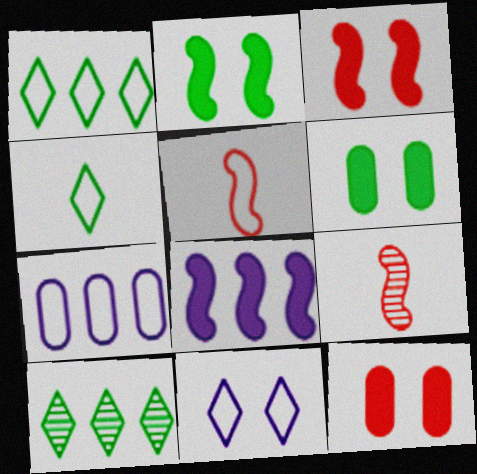[]